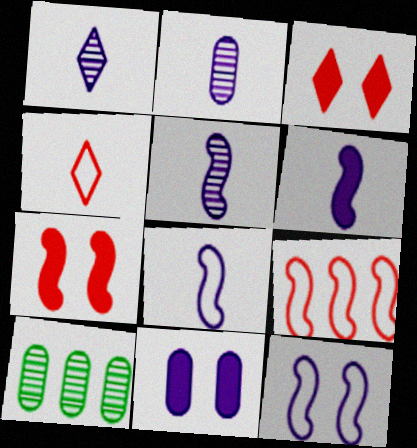[[1, 2, 5], 
[3, 8, 10], 
[5, 6, 8]]